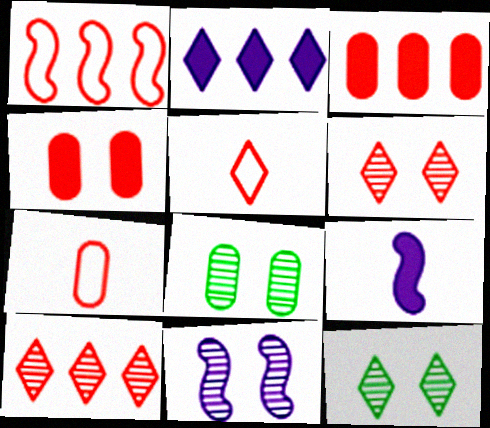[[1, 3, 10], 
[2, 5, 12], 
[6, 8, 11]]